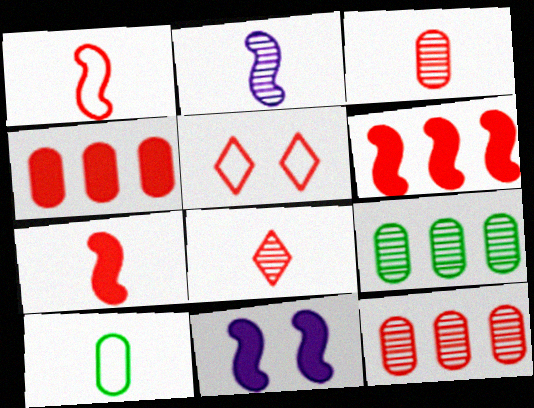[[3, 5, 6], 
[5, 7, 12]]